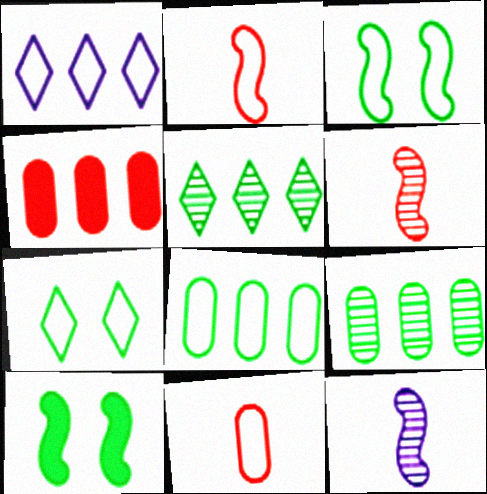[[1, 3, 11], 
[4, 7, 12]]